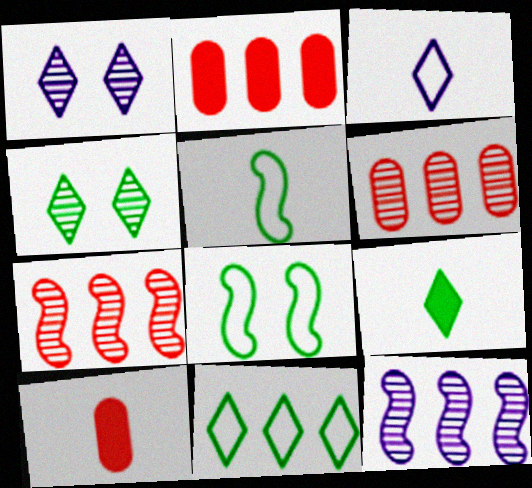[[1, 2, 5], 
[2, 11, 12], 
[4, 9, 11]]